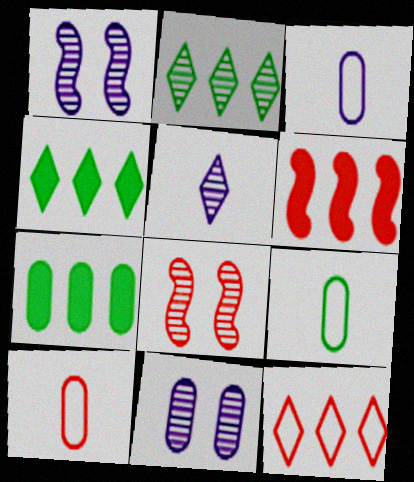[[1, 4, 10], 
[3, 4, 8], 
[3, 9, 10], 
[7, 10, 11]]